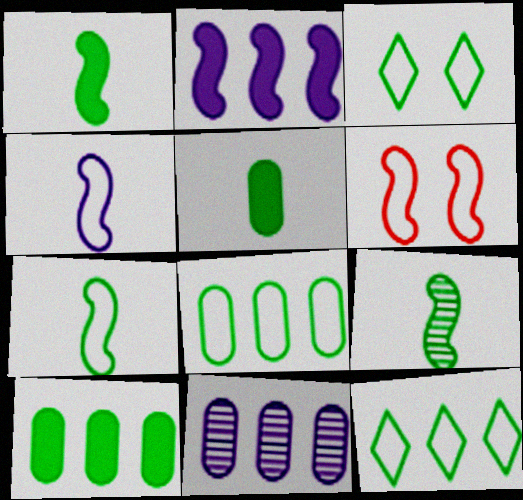[[1, 7, 9], 
[2, 6, 9], 
[3, 7, 8], 
[3, 9, 10]]